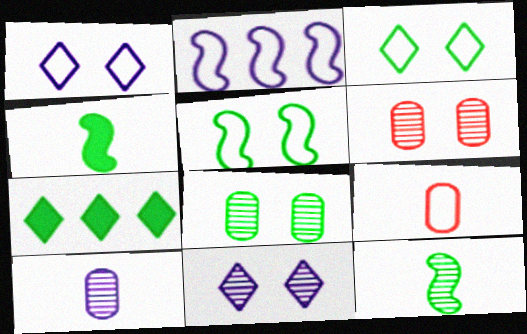[[2, 3, 9]]